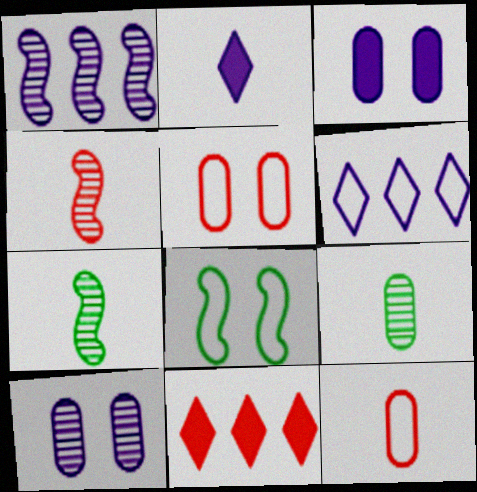[[2, 7, 12], 
[4, 5, 11], 
[6, 8, 12]]